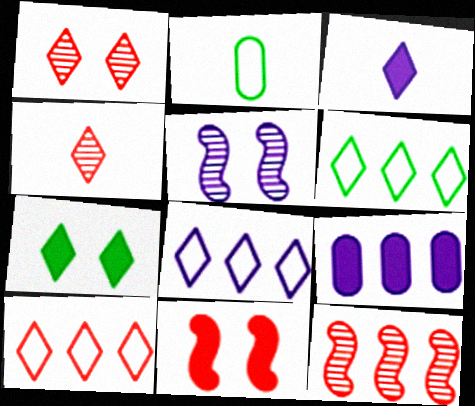[[1, 3, 6], 
[4, 7, 8], 
[6, 8, 10], 
[6, 9, 12]]